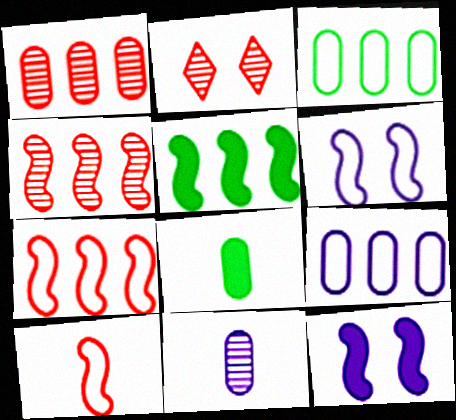[]